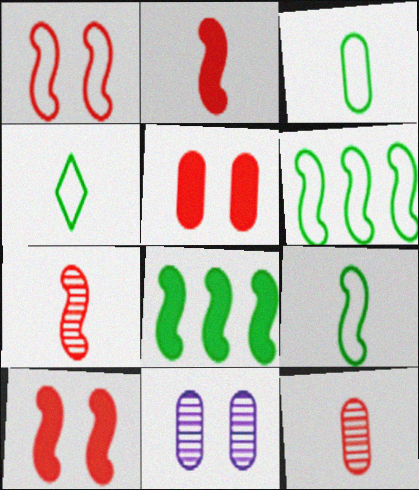[[3, 4, 9]]